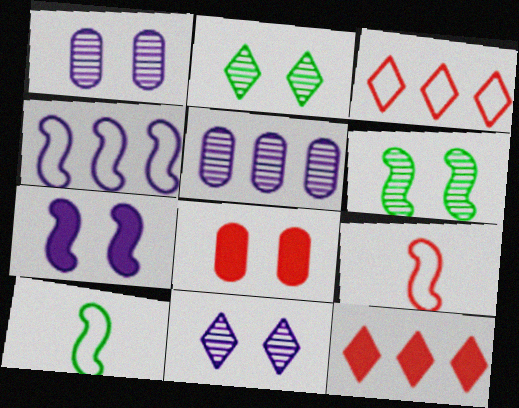[[1, 10, 12]]